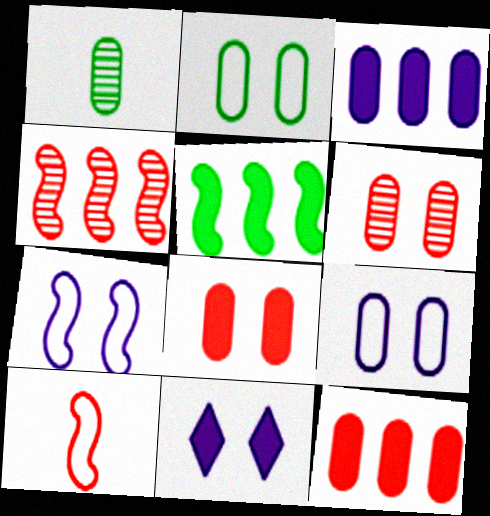[[1, 9, 12]]